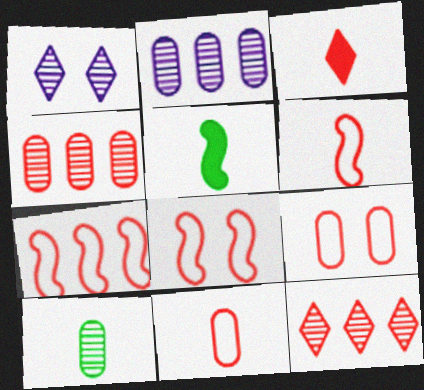[[3, 4, 8], 
[6, 7, 8]]